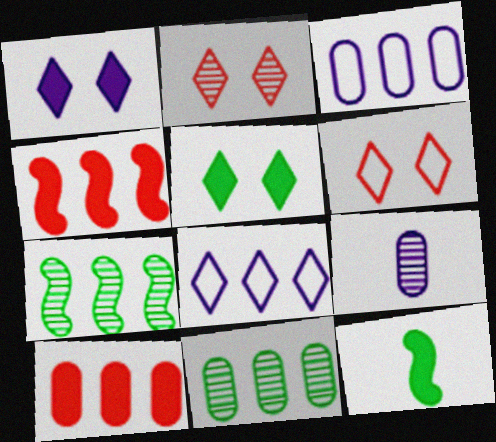[[1, 10, 12], 
[2, 3, 12], 
[2, 7, 9], 
[3, 10, 11], 
[4, 8, 11], 
[7, 8, 10]]